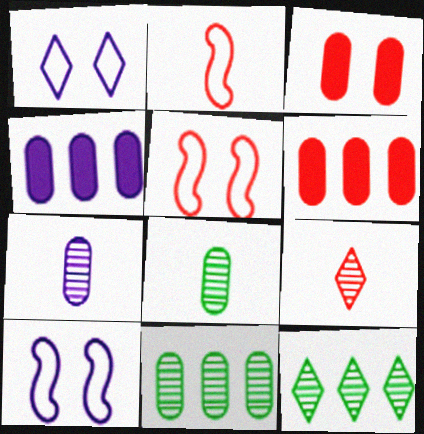[[5, 6, 9]]